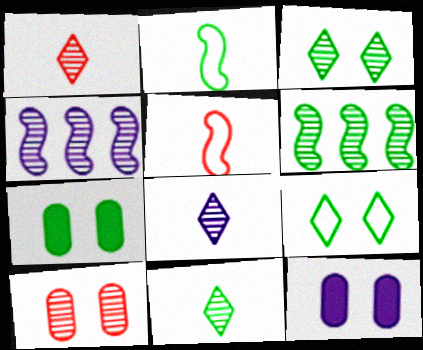[[1, 8, 11], 
[4, 10, 11], 
[6, 8, 10]]